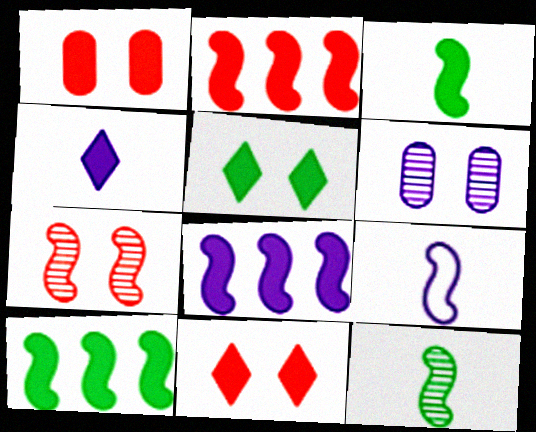[[1, 4, 10], 
[2, 8, 10], 
[7, 9, 10]]